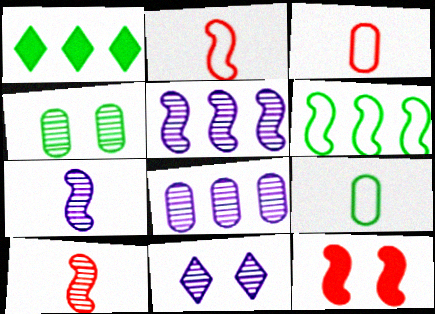[[6, 7, 12], 
[7, 8, 11]]